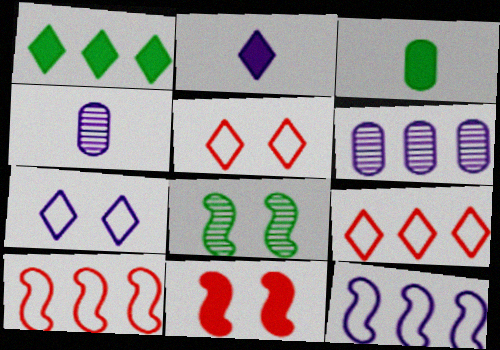[[1, 6, 10]]